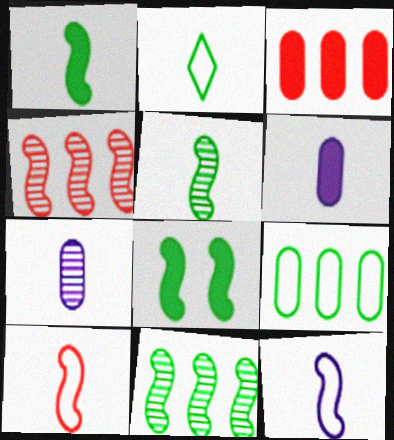[[4, 8, 12]]